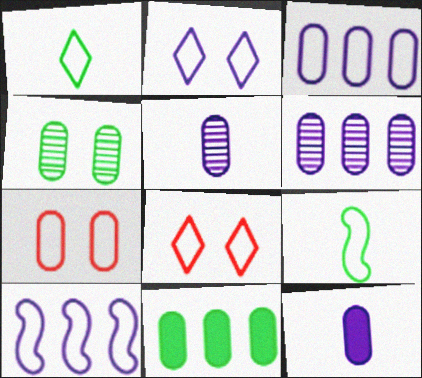[[1, 7, 10], 
[3, 8, 9], 
[5, 7, 11]]